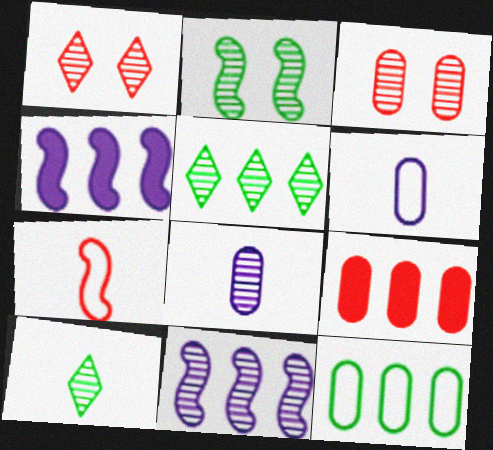[[1, 7, 9], 
[2, 4, 7], 
[3, 10, 11]]